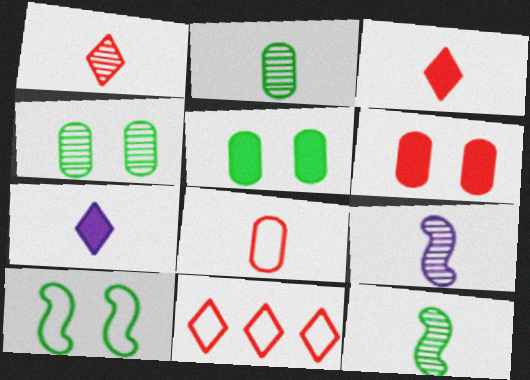[[1, 2, 9], 
[5, 9, 11], 
[7, 8, 12]]